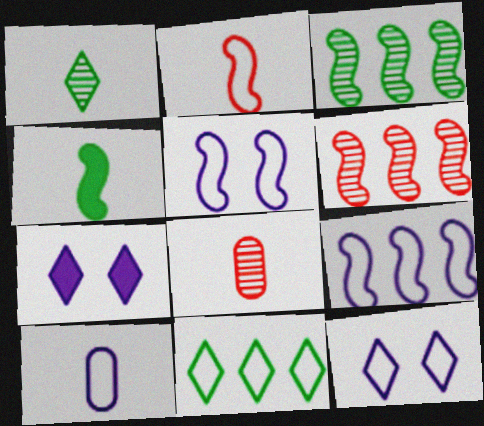[[4, 5, 6], 
[9, 10, 12]]